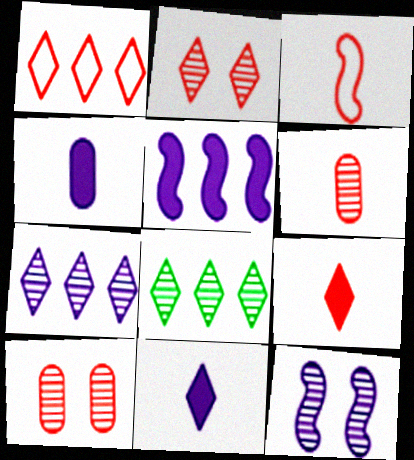[[1, 2, 9], 
[3, 6, 9], 
[6, 8, 12]]